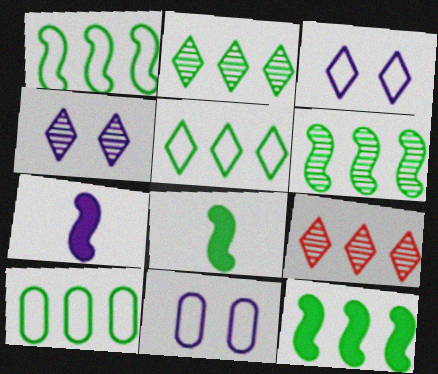[[1, 5, 10], 
[1, 6, 12], 
[2, 10, 12], 
[8, 9, 11]]